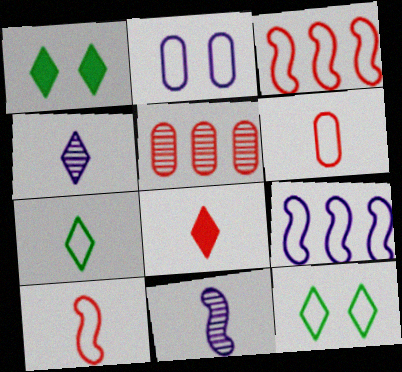[[2, 3, 7], 
[4, 7, 8], 
[6, 9, 12]]